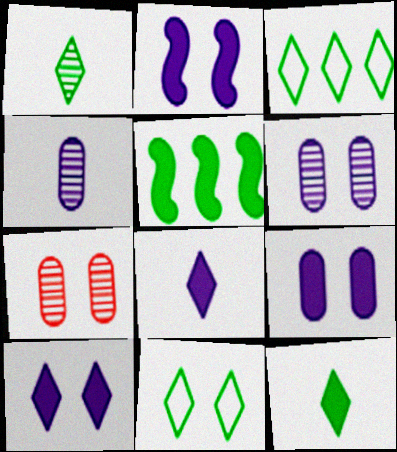[[2, 7, 11], 
[2, 9, 10]]